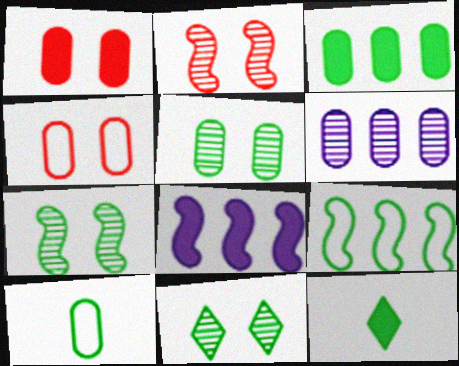[[1, 6, 10], 
[1, 8, 12], 
[3, 5, 10], 
[5, 7, 11], 
[5, 9, 12]]